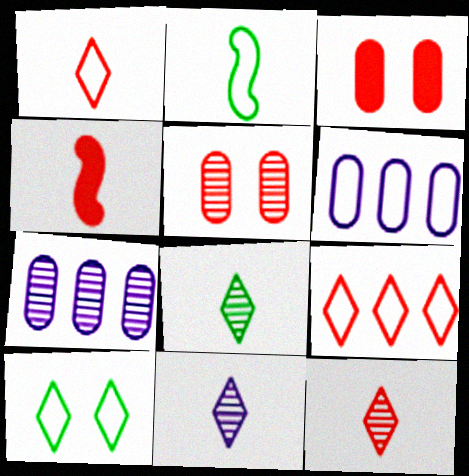[[4, 5, 9], 
[4, 7, 10], 
[8, 11, 12]]